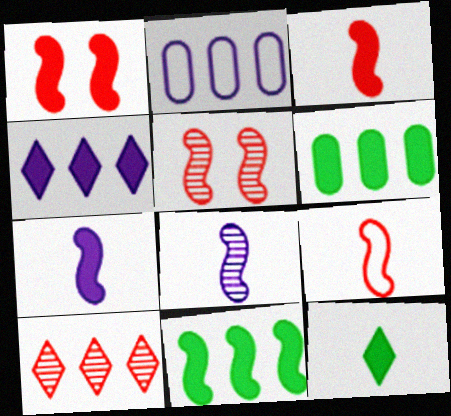[[1, 7, 11], 
[2, 5, 12], 
[2, 10, 11]]